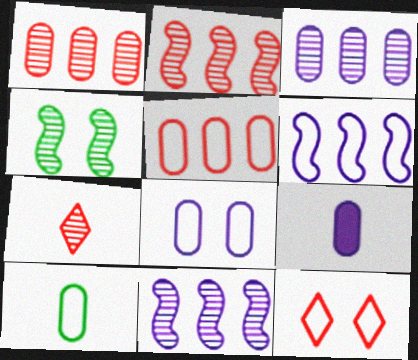[[3, 4, 7], 
[3, 8, 9], 
[5, 8, 10], 
[6, 10, 12]]